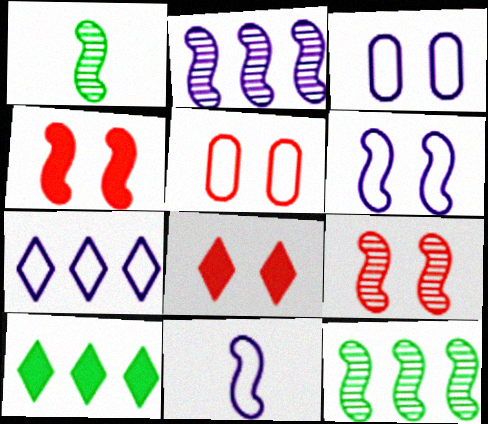[[1, 2, 9], 
[3, 7, 11], 
[4, 11, 12], 
[5, 8, 9]]